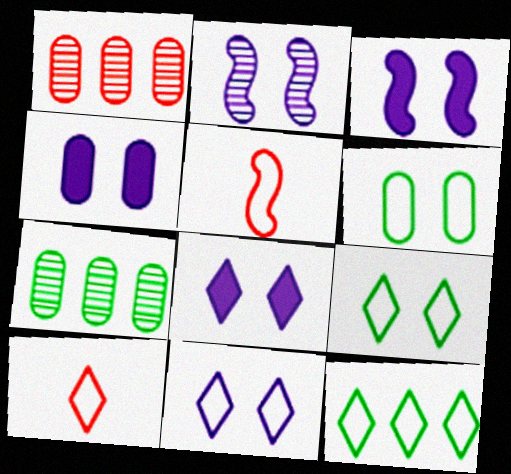[[2, 4, 11], 
[3, 4, 8], 
[3, 7, 10], 
[5, 7, 8], 
[10, 11, 12]]